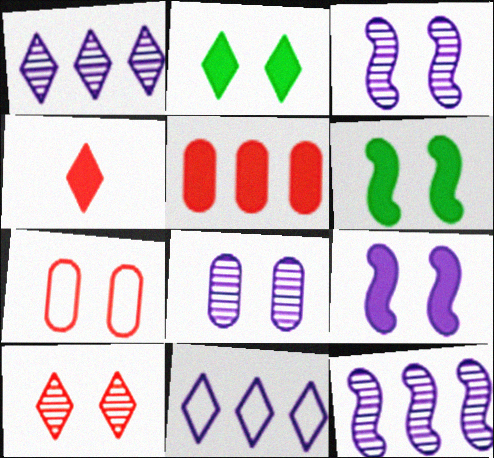[[2, 3, 7]]